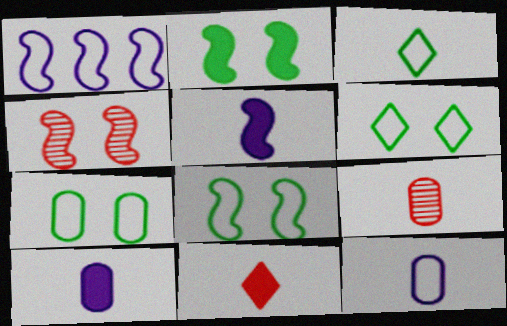[[3, 5, 9], 
[6, 7, 8]]